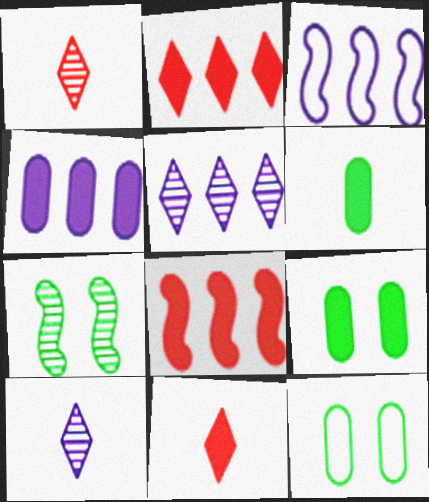[[1, 3, 9], 
[3, 4, 5], 
[8, 10, 12]]